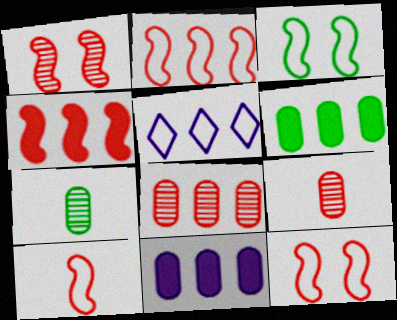[[1, 4, 10], 
[2, 10, 12]]